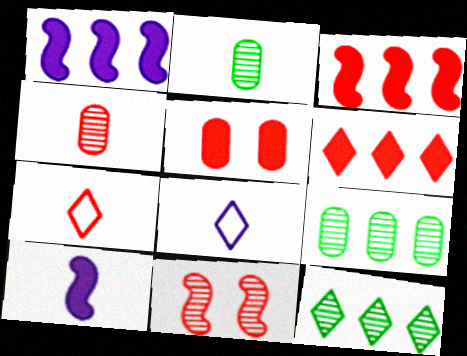[[2, 7, 10]]